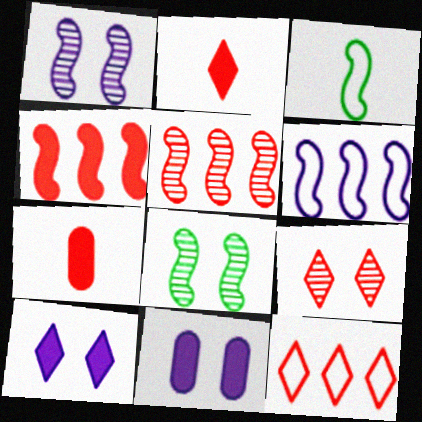[[1, 3, 4], 
[2, 9, 12]]